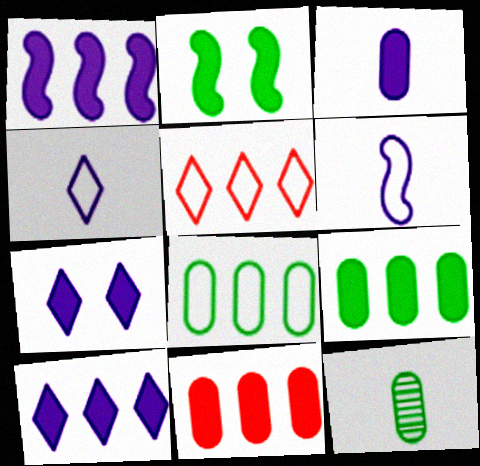[[1, 3, 7]]